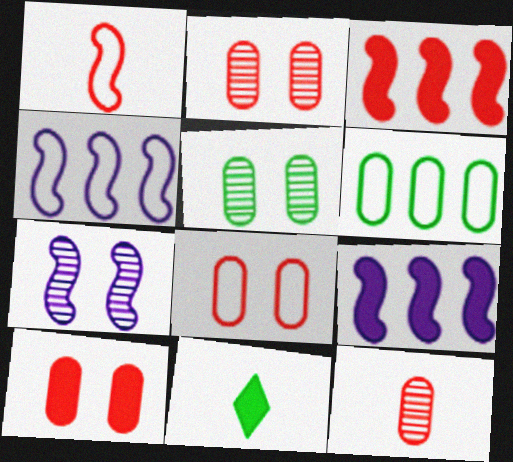[[2, 4, 11], 
[2, 8, 10], 
[9, 10, 11]]